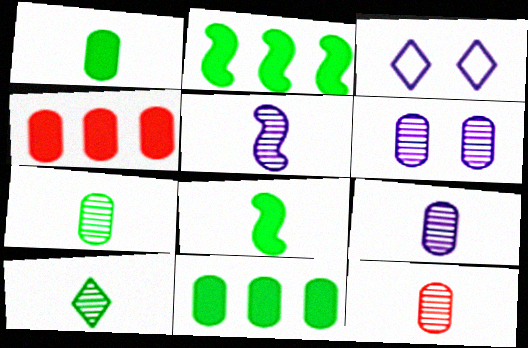[[2, 3, 12], 
[5, 10, 12], 
[7, 9, 12]]